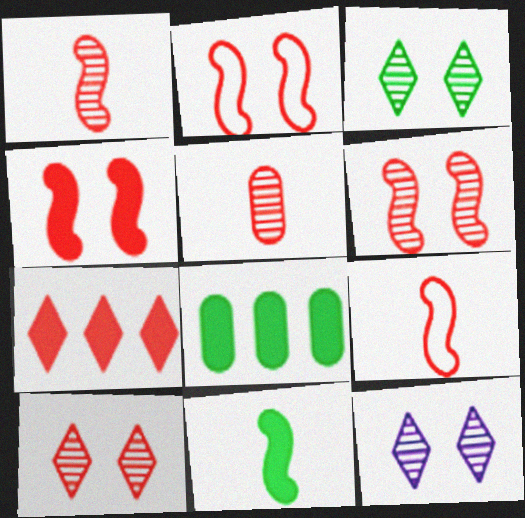[[2, 4, 6], 
[2, 5, 7], 
[3, 10, 12], 
[8, 9, 12]]